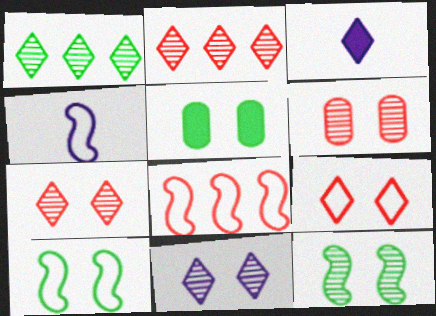[[1, 3, 9], 
[2, 4, 5], 
[4, 8, 10], 
[6, 11, 12]]